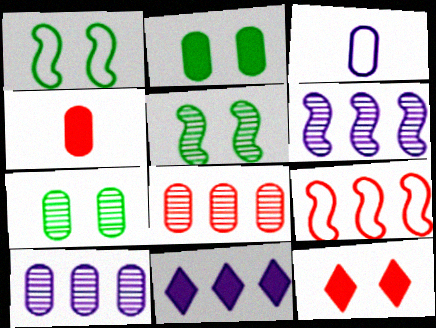[[2, 3, 8]]